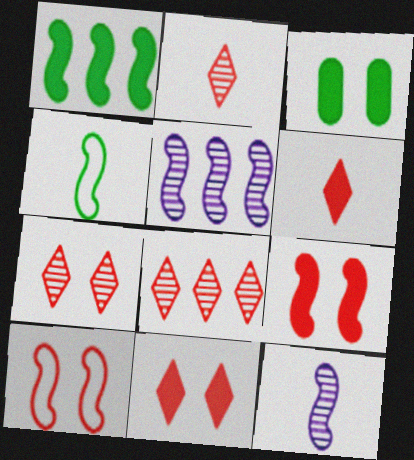[[1, 10, 12], 
[2, 7, 8], 
[4, 5, 9]]